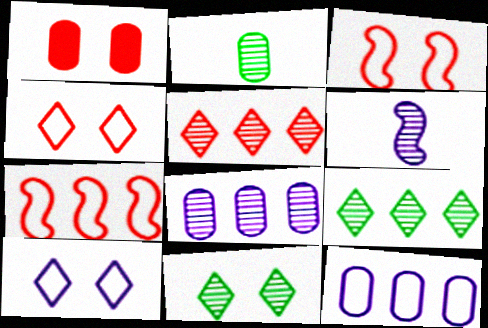[[1, 2, 12]]